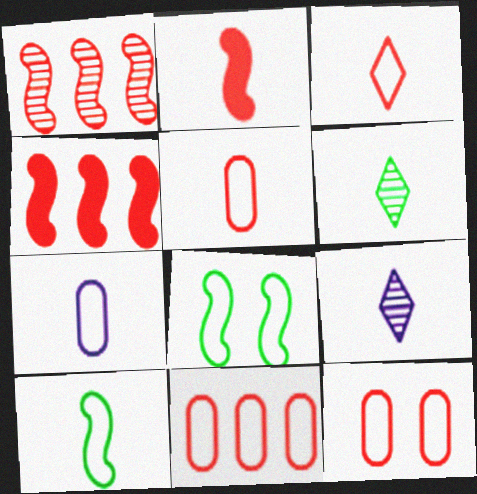[[2, 6, 7], 
[3, 7, 10], 
[5, 11, 12]]